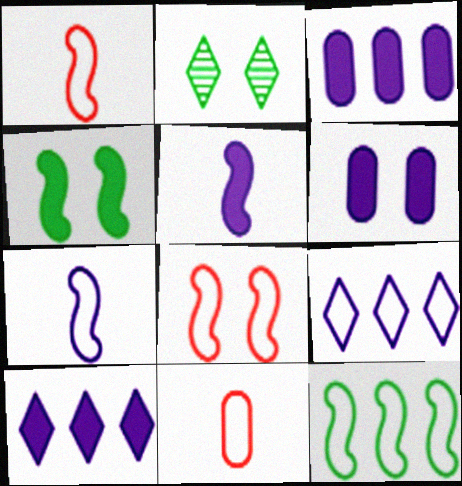[[1, 2, 3], 
[2, 6, 8], 
[5, 6, 10], 
[7, 8, 12]]